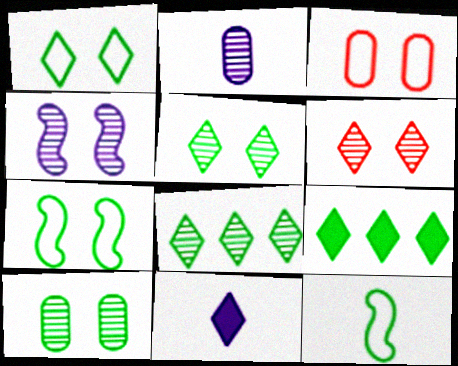[[4, 6, 10], 
[9, 10, 12]]